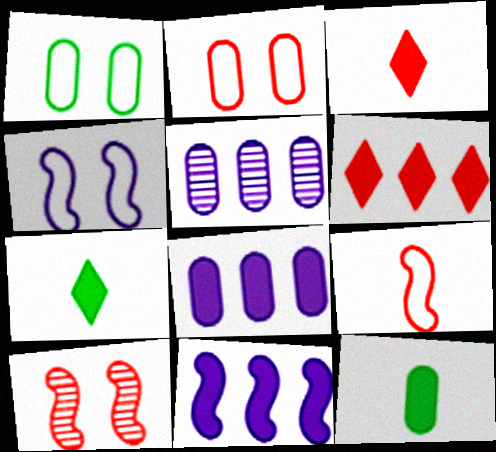[[2, 5, 12]]